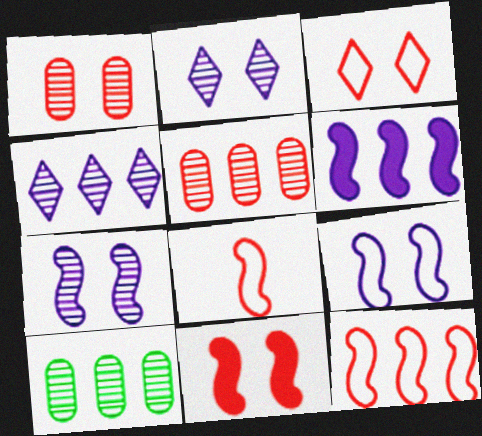[[1, 3, 11]]